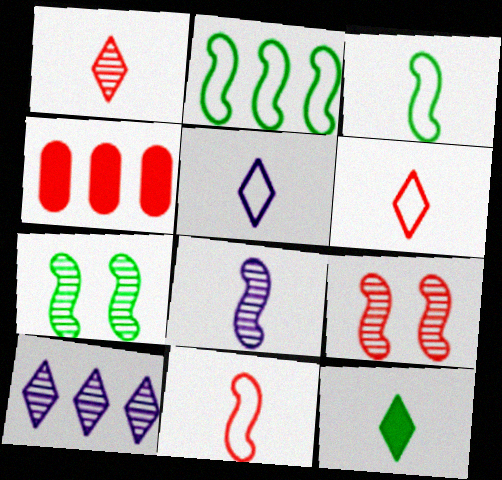[[1, 5, 12], 
[2, 4, 10], 
[4, 5, 7], 
[4, 6, 9]]